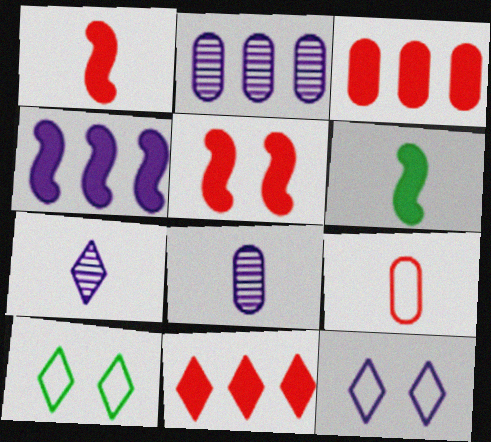[[1, 2, 10], 
[4, 5, 6], 
[4, 8, 12], 
[6, 7, 9], 
[7, 10, 11]]